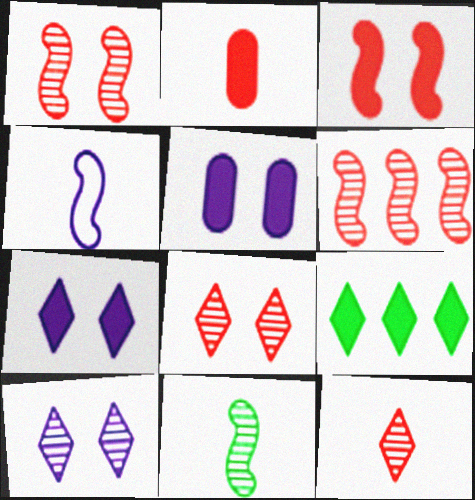[]